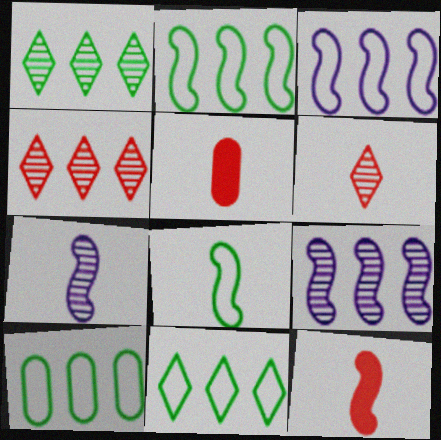[[2, 10, 11], 
[7, 8, 12]]